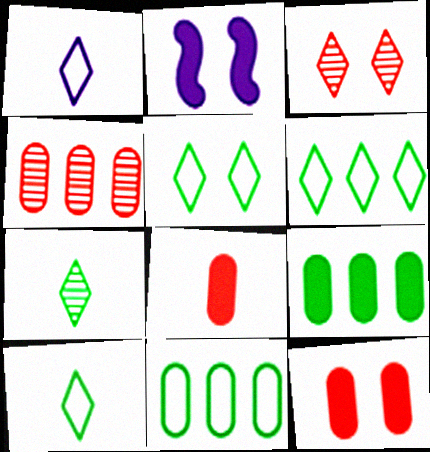[[2, 4, 10], 
[5, 6, 10]]